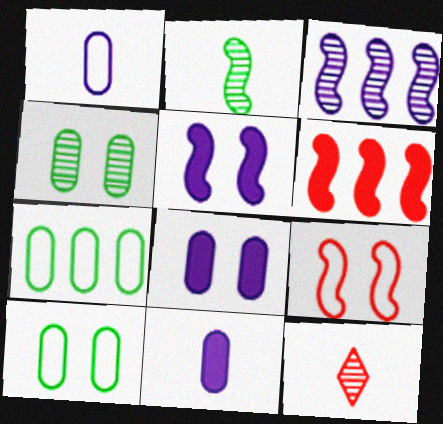[[3, 4, 12], 
[5, 7, 12]]